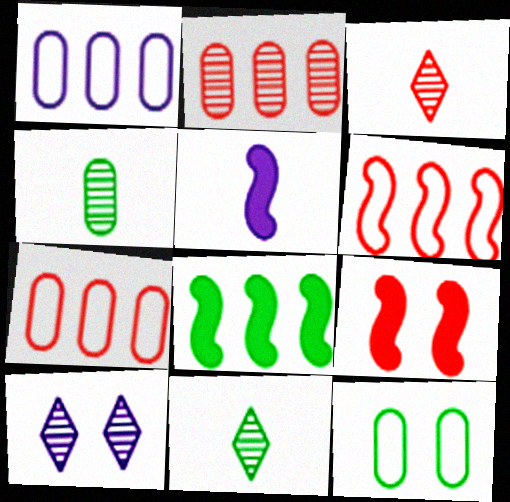[[1, 5, 10], 
[1, 9, 11], 
[3, 7, 9], 
[5, 8, 9], 
[8, 11, 12], 
[9, 10, 12]]